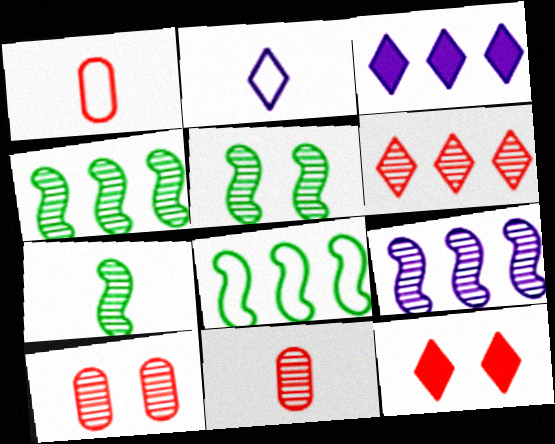[[1, 3, 5], 
[4, 5, 7]]